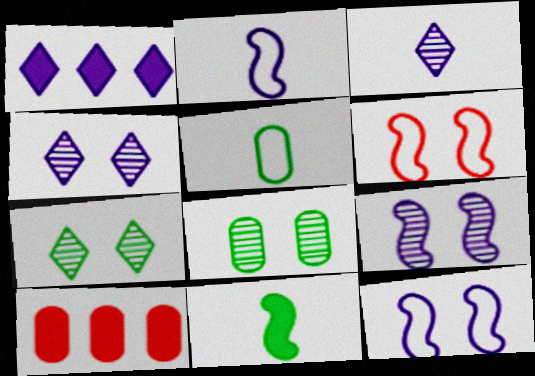[[2, 7, 10]]